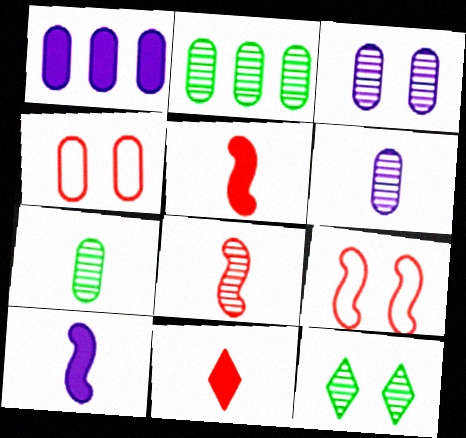[[1, 4, 7]]